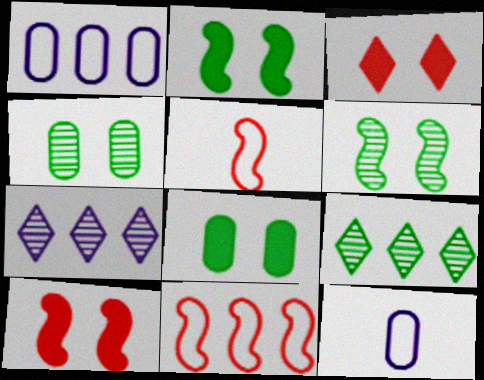[[5, 7, 8], 
[9, 10, 12]]